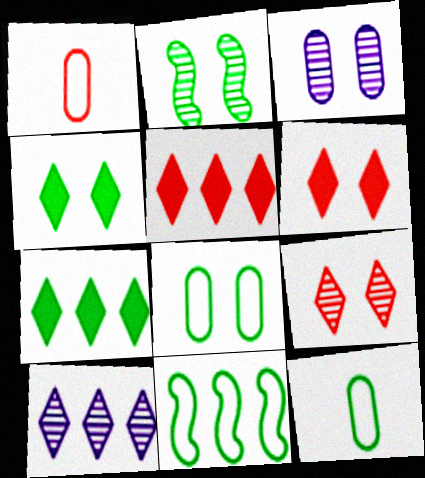[[2, 3, 9], 
[2, 4, 8], 
[2, 7, 12]]